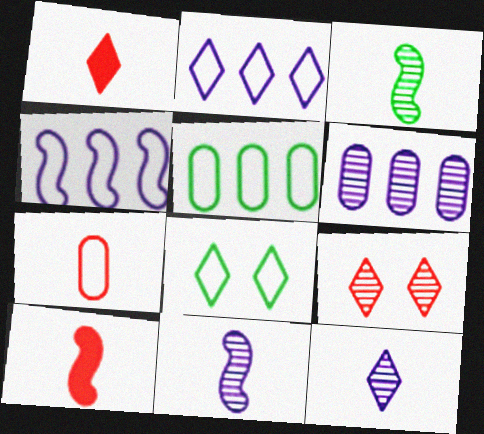[[3, 6, 9], 
[4, 7, 8], 
[6, 8, 10]]